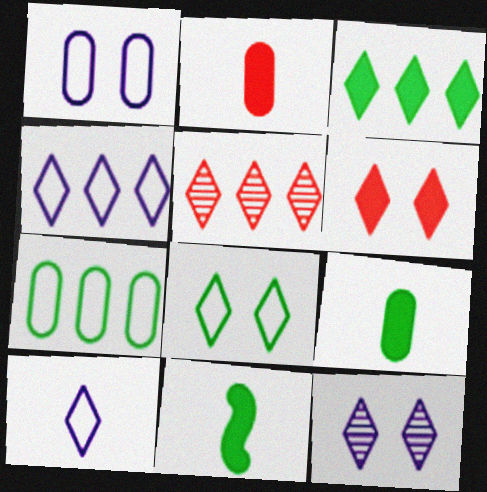[[1, 5, 11], 
[3, 4, 5], 
[6, 8, 12]]